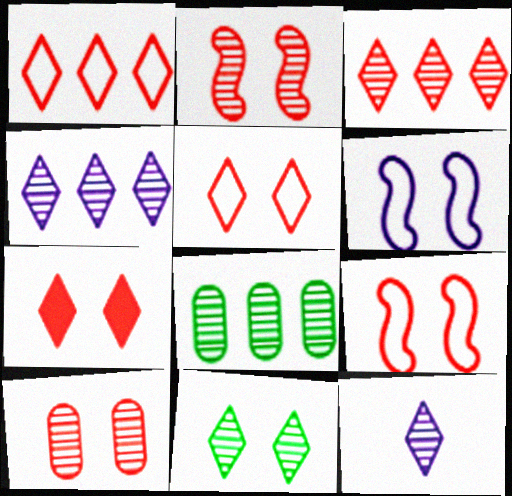[[2, 8, 12], 
[3, 11, 12], 
[7, 9, 10]]